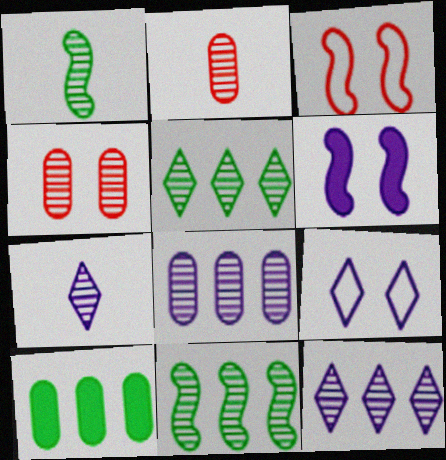[[1, 2, 7], 
[1, 4, 12], 
[3, 7, 10], 
[4, 7, 11]]